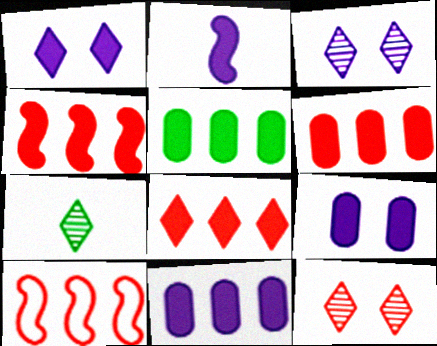[[1, 2, 11], 
[4, 6, 8], 
[5, 6, 11], 
[7, 9, 10]]